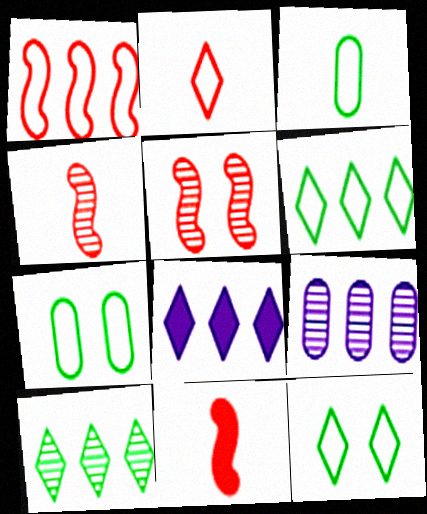[[1, 5, 11], 
[3, 5, 8], 
[4, 7, 8], 
[9, 11, 12]]